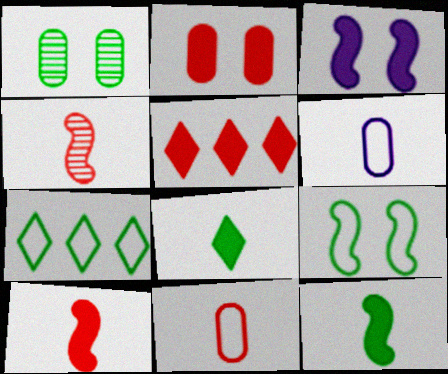[[1, 7, 12], 
[2, 5, 10], 
[4, 6, 8]]